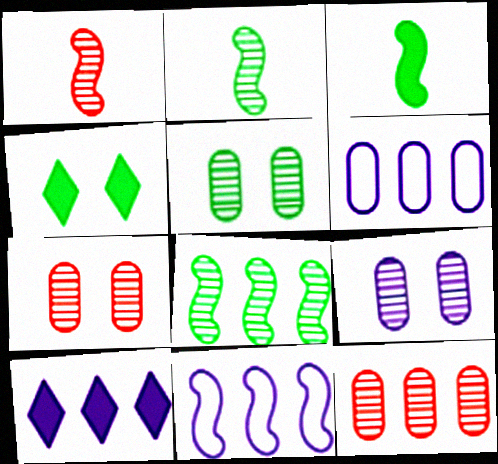[[1, 4, 6], 
[5, 7, 9]]